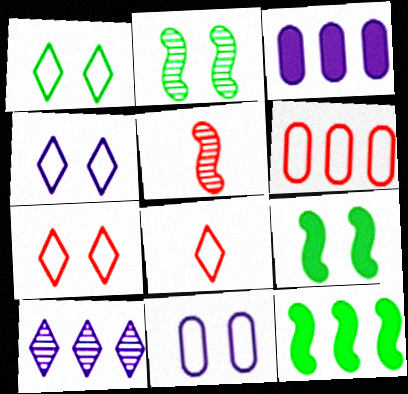[[1, 3, 5], 
[1, 4, 7], 
[2, 3, 8], 
[6, 10, 12]]